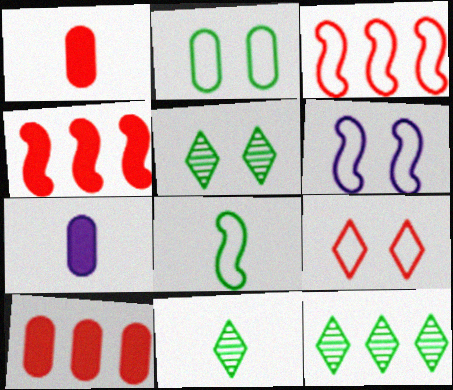[[1, 6, 12], 
[2, 6, 9], 
[3, 5, 7], 
[3, 6, 8], 
[5, 11, 12], 
[6, 10, 11]]